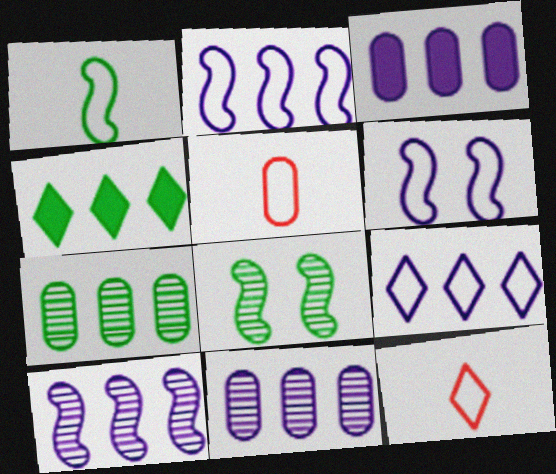[[3, 8, 12], 
[3, 9, 10]]